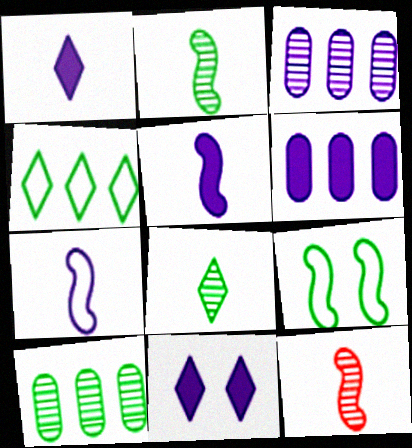[[3, 7, 11], 
[5, 6, 11]]